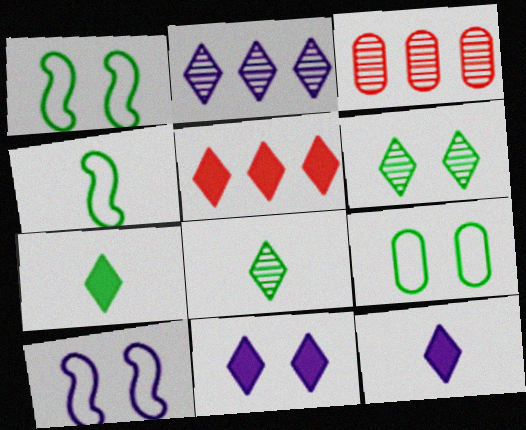[[1, 3, 12], 
[3, 4, 11], 
[3, 7, 10], 
[5, 7, 11]]